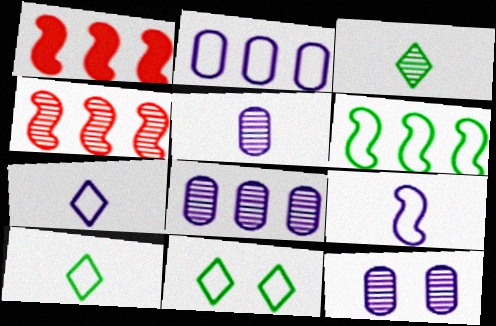[[1, 5, 11], 
[1, 10, 12], 
[3, 4, 12], 
[5, 8, 12]]